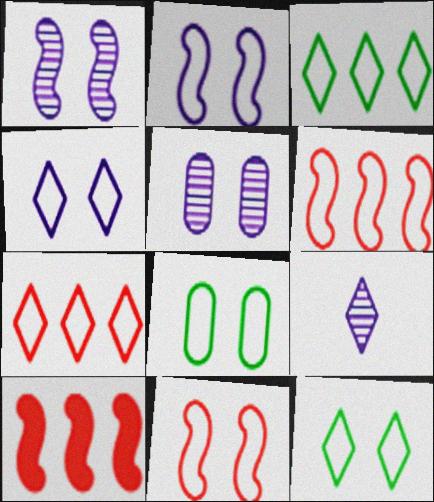[[4, 8, 11], 
[8, 9, 10]]